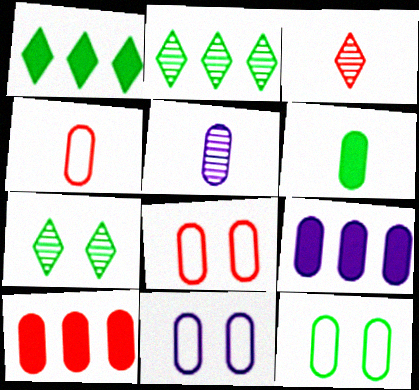[[4, 5, 6], 
[5, 9, 11], 
[5, 10, 12], 
[8, 11, 12]]